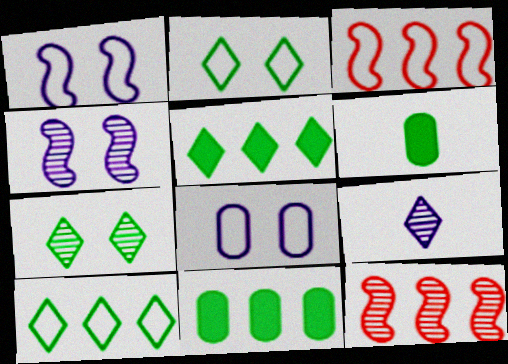[]